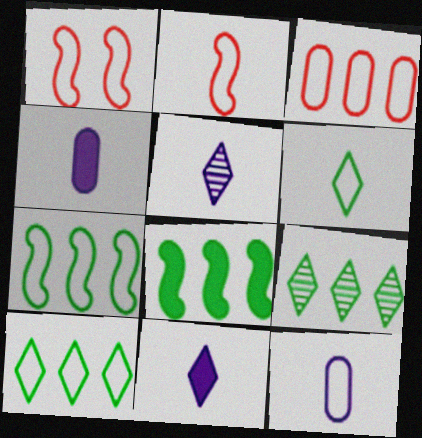[[1, 4, 9], 
[1, 10, 12], 
[2, 6, 12]]